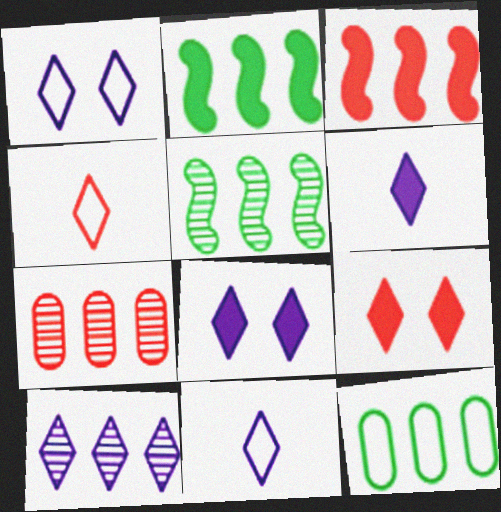[[1, 6, 10], 
[3, 10, 12], 
[5, 7, 10], 
[8, 10, 11]]